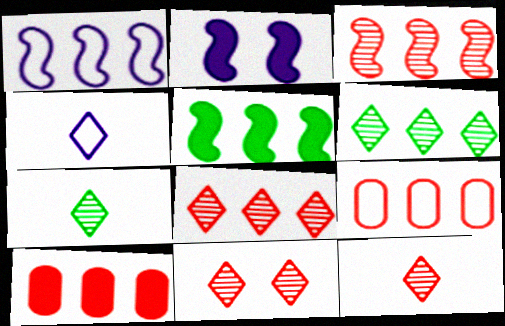[[1, 3, 5], 
[1, 6, 10], 
[2, 7, 9], 
[8, 11, 12]]